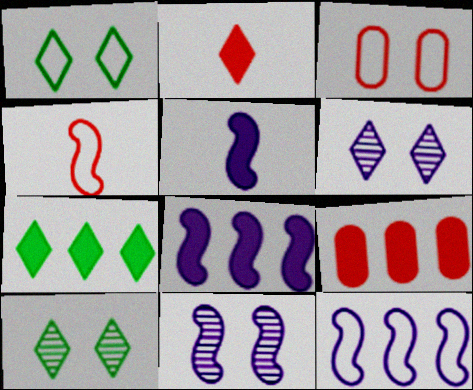[[5, 11, 12], 
[7, 8, 9]]